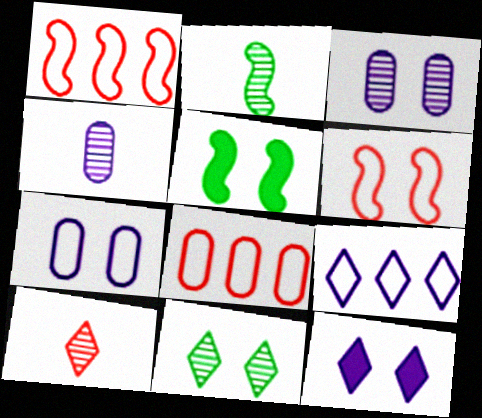[[2, 4, 10], 
[2, 8, 12]]